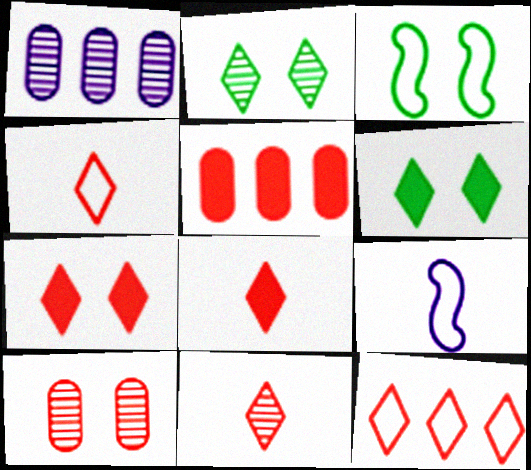[[1, 3, 8], 
[2, 5, 9], 
[4, 8, 11], 
[7, 11, 12]]